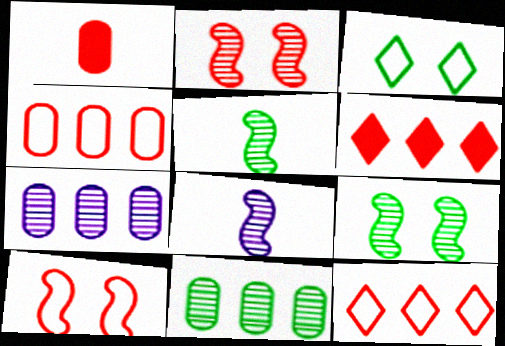[[1, 2, 12]]